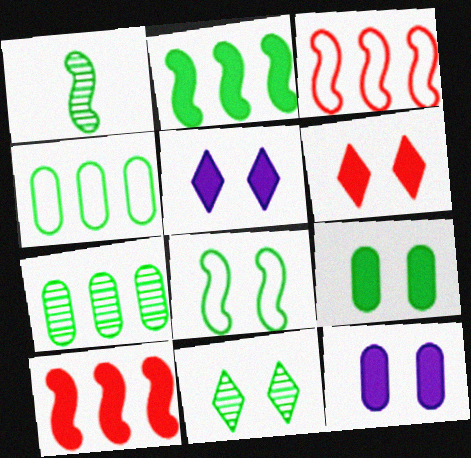[[1, 2, 8], 
[1, 7, 11], 
[8, 9, 11]]